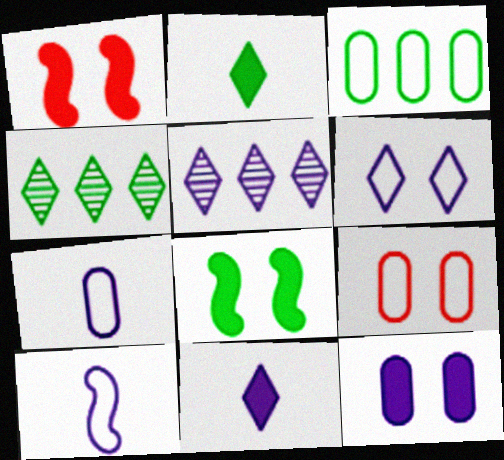[[1, 4, 7], 
[3, 7, 9], 
[5, 6, 11], 
[5, 10, 12]]